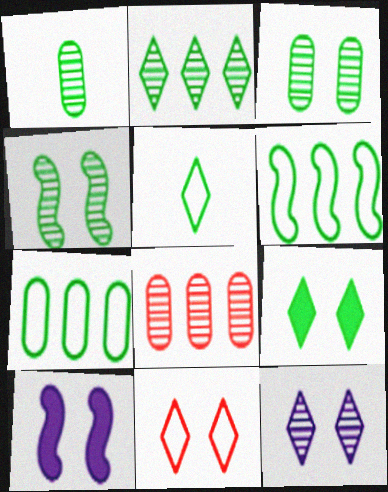[[1, 2, 4], 
[1, 6, 9], 
[2, 5, 9], 
[3, 10, 11], 
[5, 8, 10], 
[9, 11, 12]]